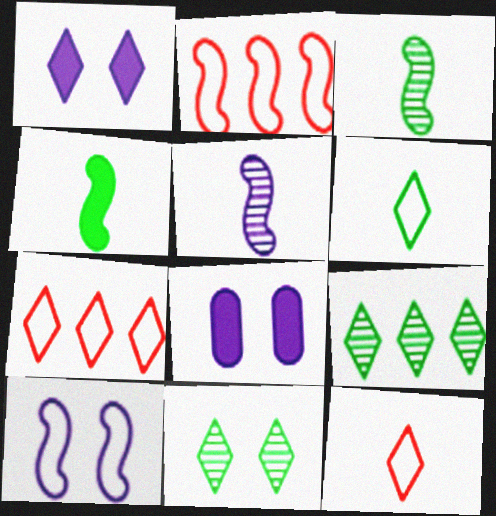[[1, 9, 12], 
[3, 7, 8]]